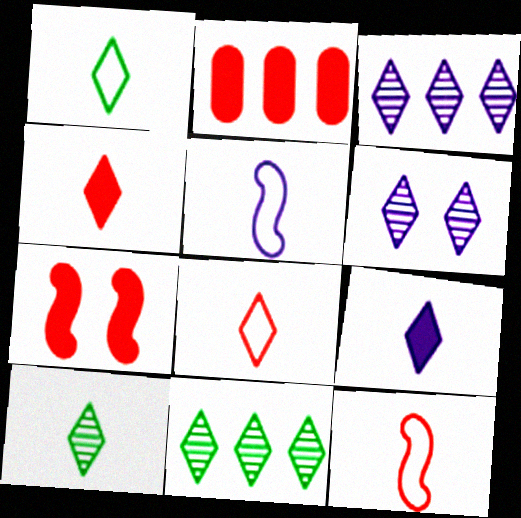[[2, 4, 7], 
[8, 9, 10]]